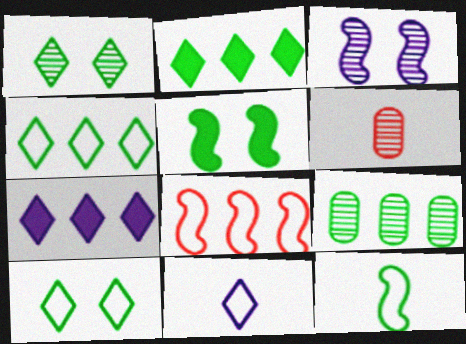[[7, 8, 9]]